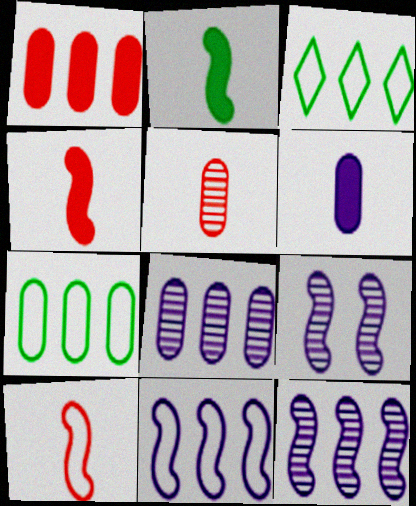[[1, 3, 12], 
[1, 7, 8]]